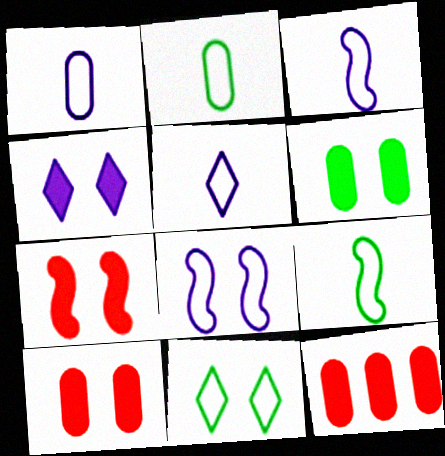[[1, 3, 5], 
[4, 6, 7]]